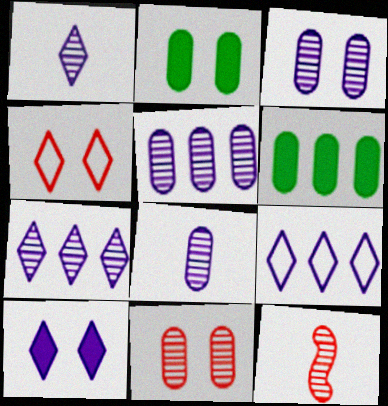[[1, 9, 10], 
[2, 9, 12], 
[3, 5, 8]]